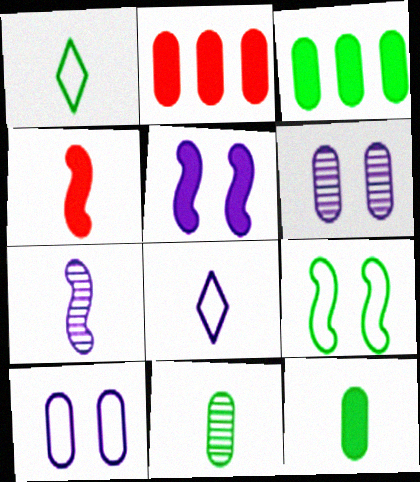[[2, 10, 11], 
[4, 8, 11]]